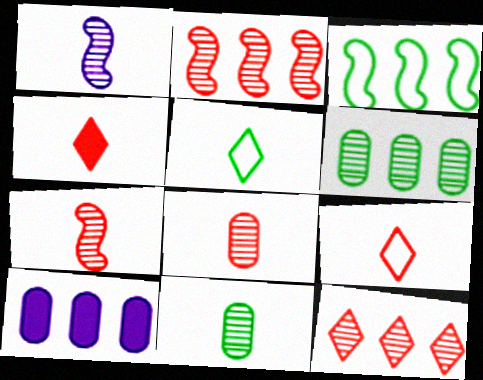[[3, 10, 12]]